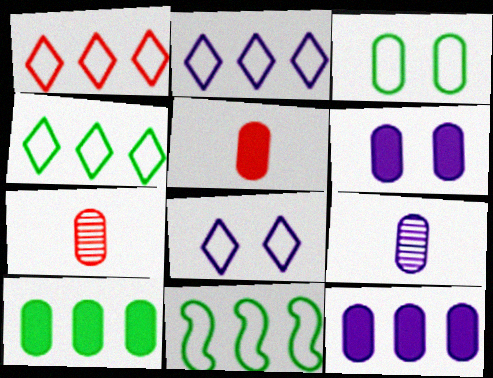[[1, 2, 4], 
[3, 7, 12], 
[5, 6, 10]]